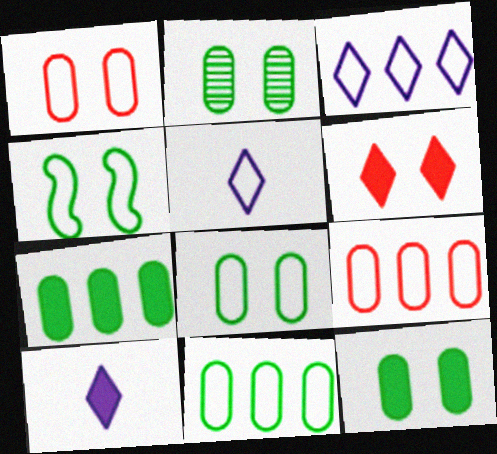[[2, 8, 12], 
[4, 5, 9]]